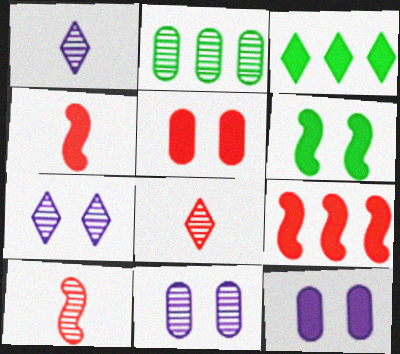[[2, 7, 10], 
[3, 4, 12]]